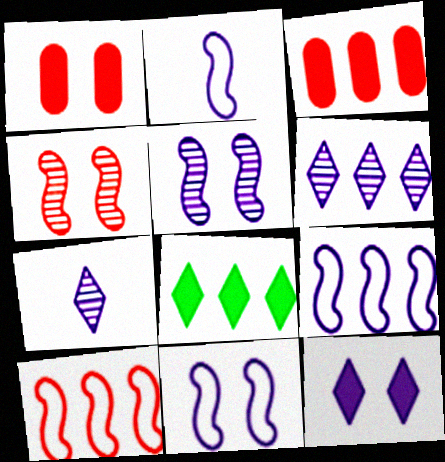[[2, 9, 11]]